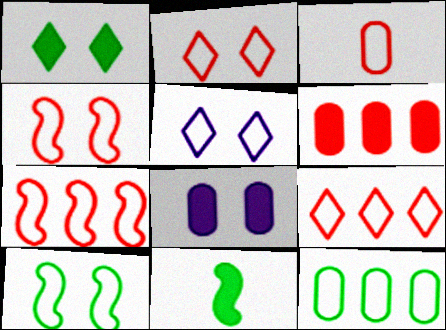[[2, 3, 7], 
[3, 4, 9]]